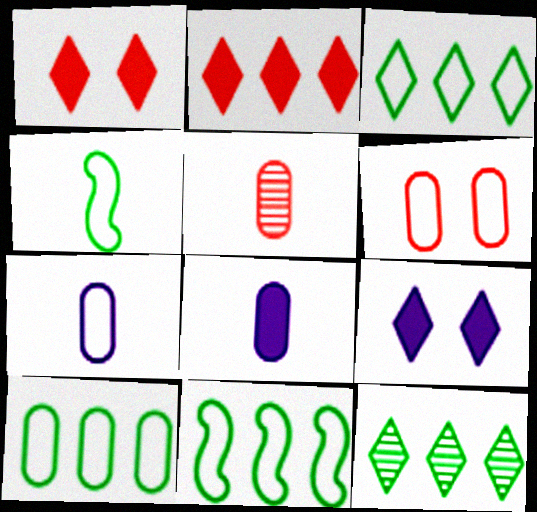[[3, 10, 11], 
[5, 9, 11], 
[6, 7, 10]]